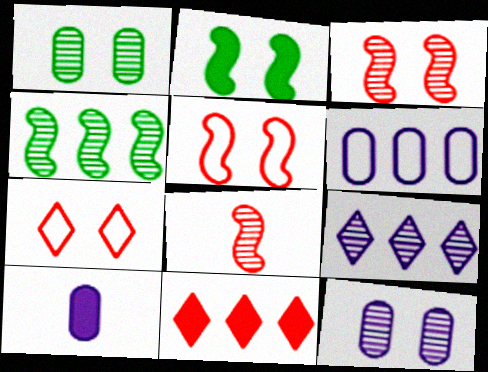[[1, 8, 9], 
[2, 7, 12], 
[2, 10, 11], 
[4, 6, 11], 
[4, 7, 10], 
[6, 10, 12]]